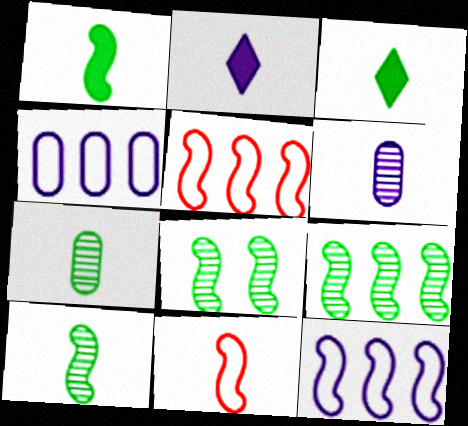[[2, 7, 11], 
[3, 6, 11], 
[8, 9, 10]]